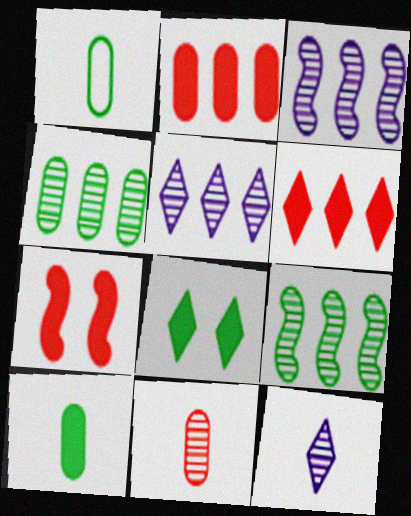[[1, 5, 7], 
[1, 8, 9]]